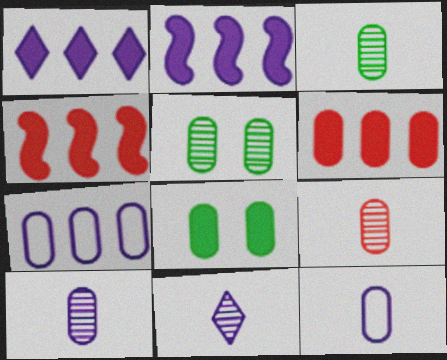[[3, 9, 10], 
[5, 6, 12], 
[7, 8, 9]]